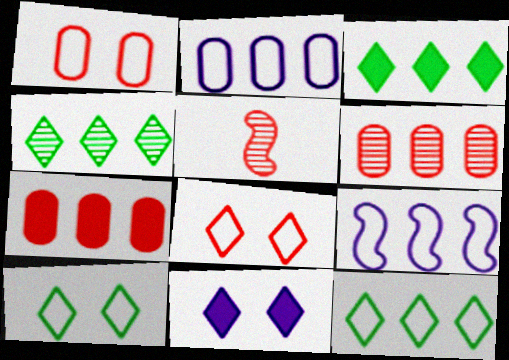[[3, 4, 12], 
[3, 6, 9], 
[4, 7, 9], 
[5, 7, 8]]